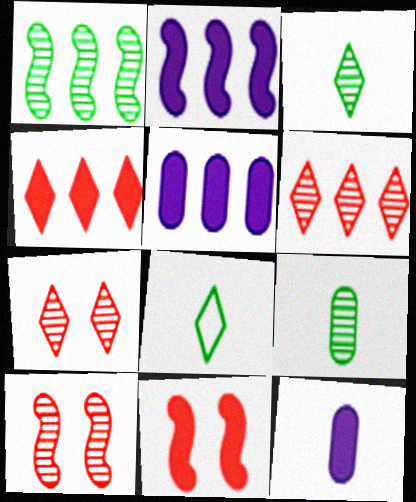[[5, 8, 10]]